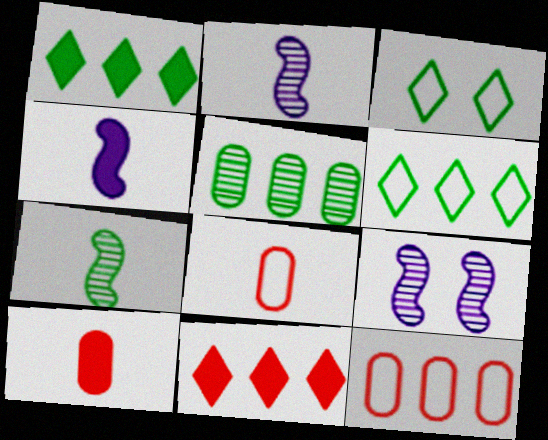[[1, 8, 9], 
[6, 9, 10]]